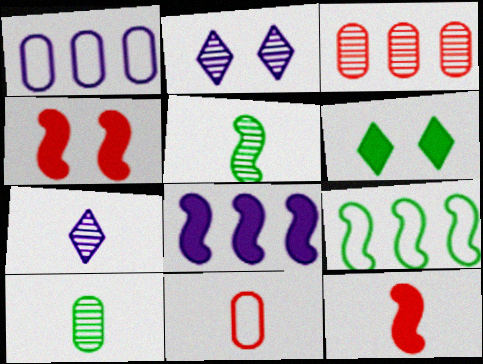[[2, 3, 5], 
[6, 9, 10]]